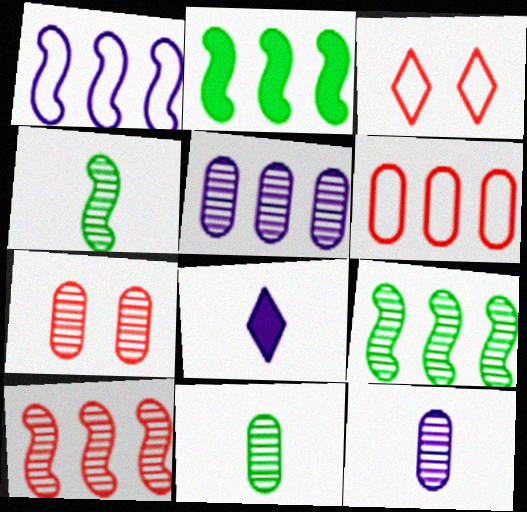[[1, 2, 10], 
[2, 3, 12], 
[5, 7, 11]]